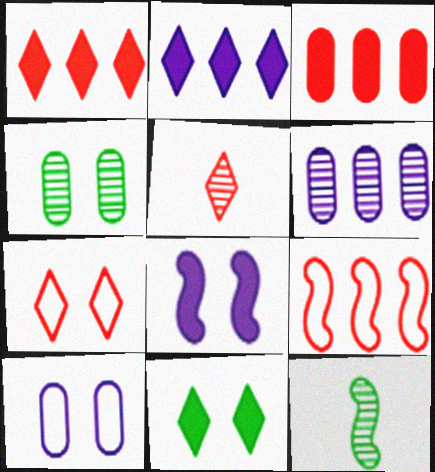[[1, 5, 7], 
[1, 10, 12], 
[4, 7, 8], 
[8, 9, 12]]